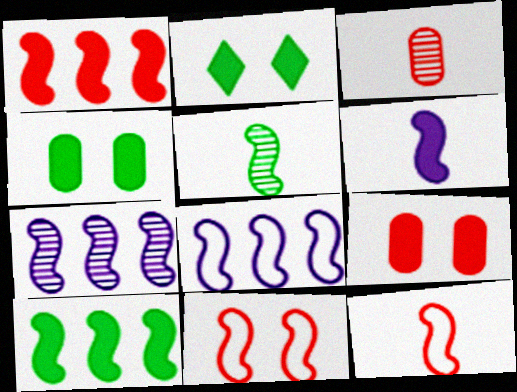[[2, 3, 8], 
[5, 6, 12]]